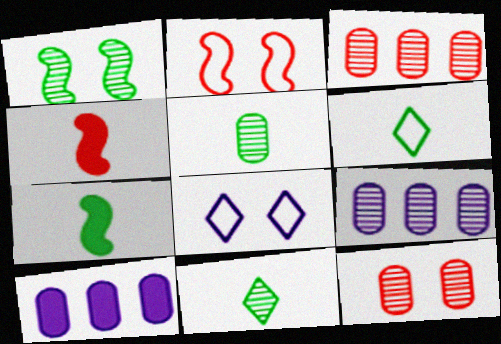[[2, 10, 11], 
[3, 7, 8], 
[5, 6, 7], 
[5, 9, 12]]